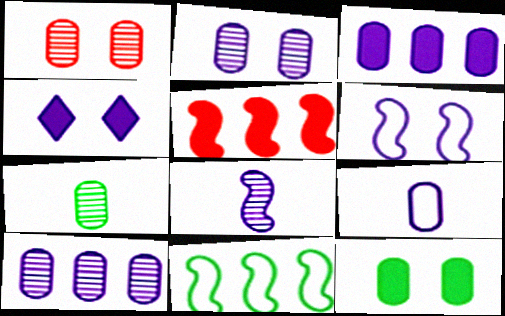[[1, 7, 10], 
[2, 3, 9], 
[2, 4, 6]]